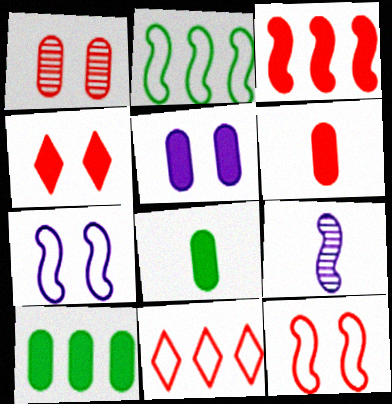[[1, 4, 12], 
[3, 4, 6], 
[5, 6, 10]]